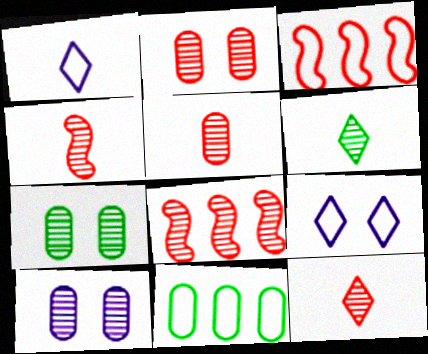[[2, 7, 10], 
[2, 8, 12], 
[4, 5, 12], 
[6, 8, 10]]